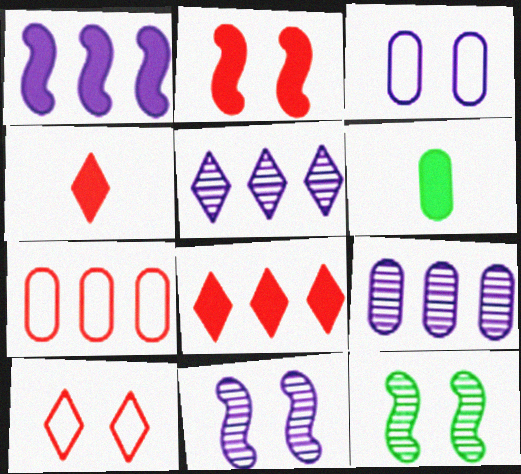[]